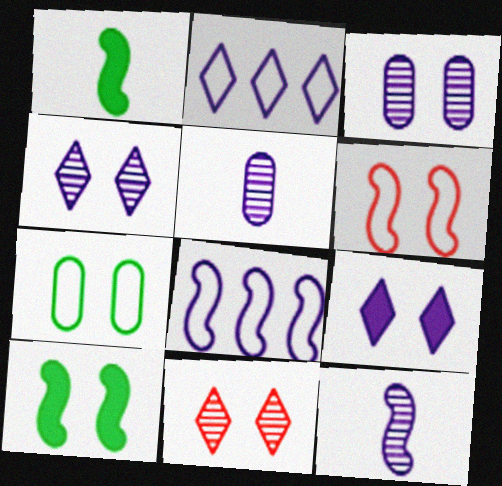[[5, 8, 9]]